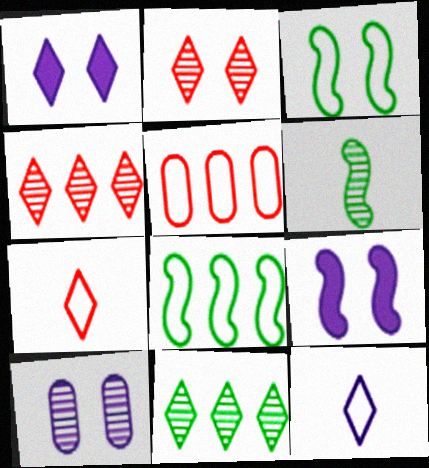[[1, 5, 6], 
[1, 7, 11], 
[3, 5, 12], 
[4, 6, 10]]